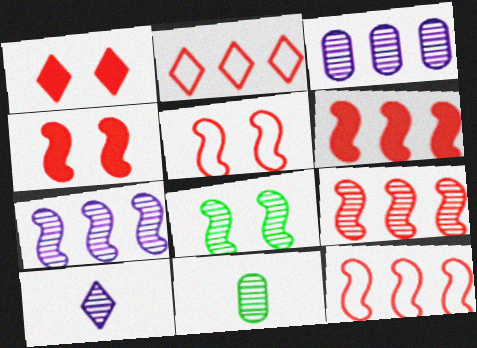[[6, 9, 12]]